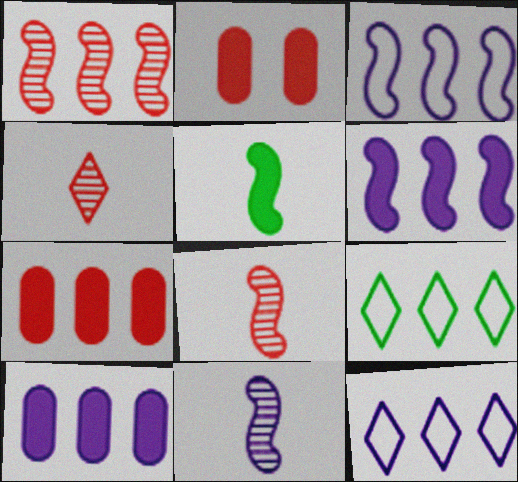[[1, 9, 10], 
[2, 9, 11]]